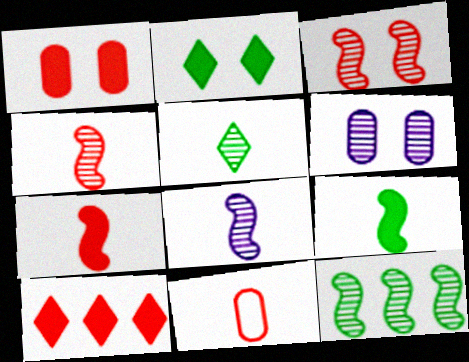[[1, 7, 10], 
[3, 8, 12], 
[3, 10, 11]]